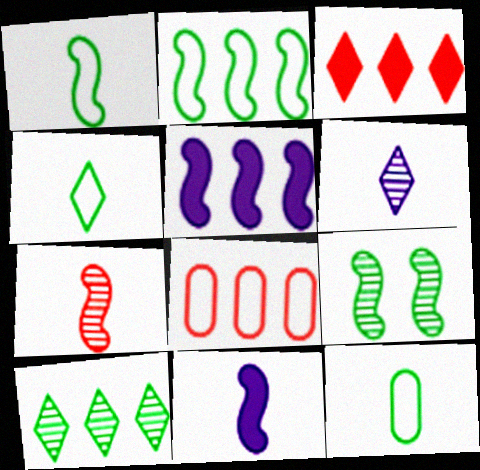[[1, 4, 12], 
[1, 7, 11], 
[5, 8, 10]]